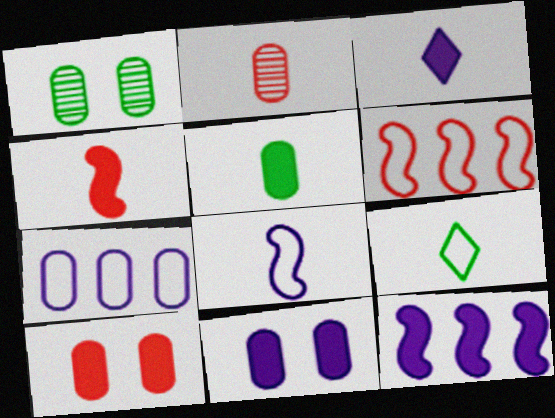[[1, 3, 6], 
[3, 4, 5], 
[3, 11, 12]]